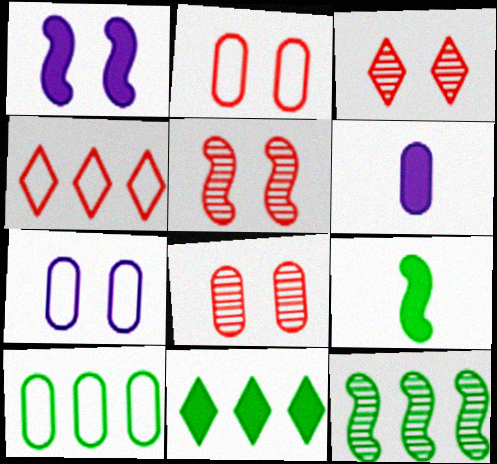[[3, 5, 8], 
[6, 8, 10], 
[10, 11, 12]]